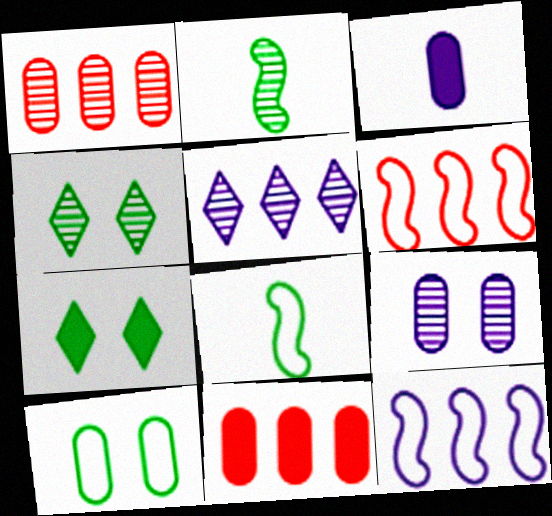[[1, 3, 10], 
[3, 4, 6]]